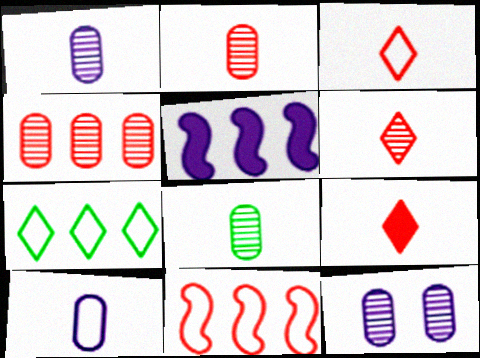[[1, 2, 8], 
[3, 6, 9], 
[4, 5, 7], 
[4, 8, 12]]